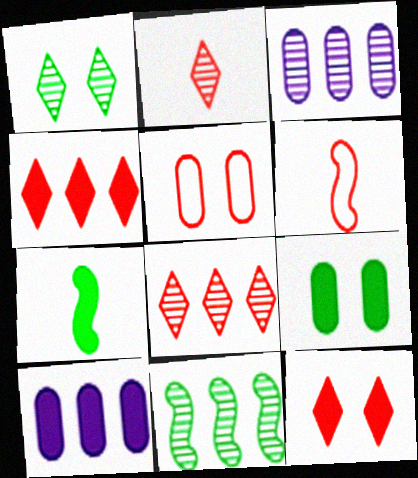[[1, 6, 10], 
[3, 8, 11], 
[7, 10, 12]]